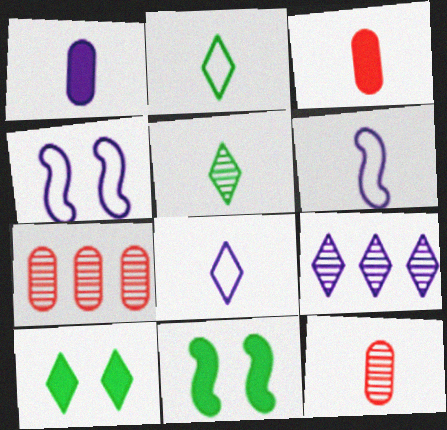[[1, 4, 9], 
[3, 5, 6], 
[6, 7, 10], 
[7, 8, 11]]